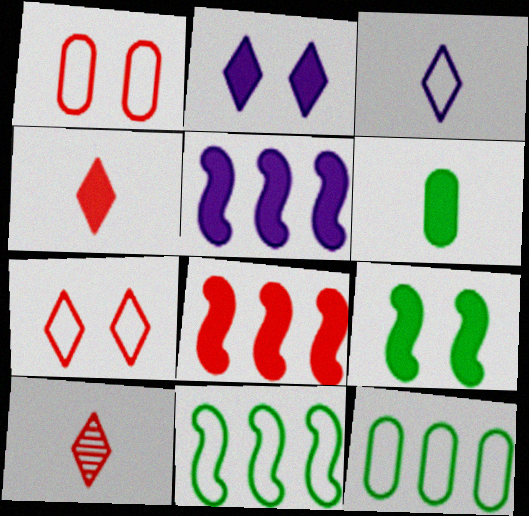[[1, 3, 11], 
[1, 8, 10], 
[2, 6, 8]]